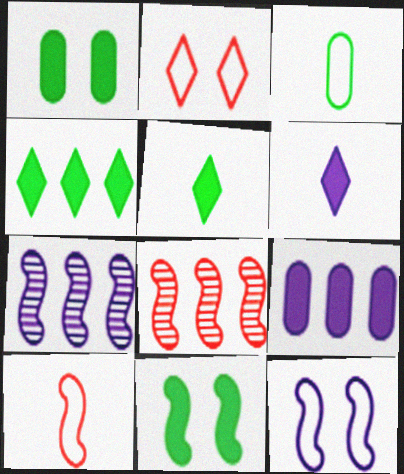[[7, 10, 11]]